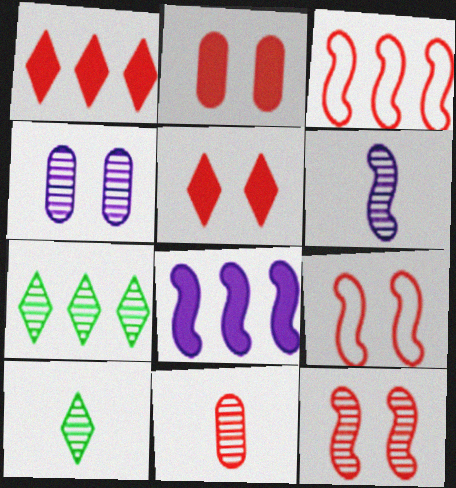[[1, 9, 11], 
[3, 5, 11], 
[6, 10, 11]]